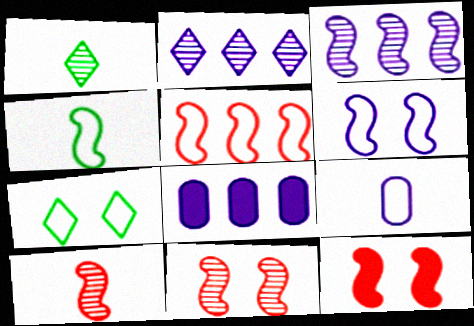[[3, 4, 12], 
[4, 5, 6], 
[5, 7, 9], 
[5, 10, 12], 
[7, 8, 10]]